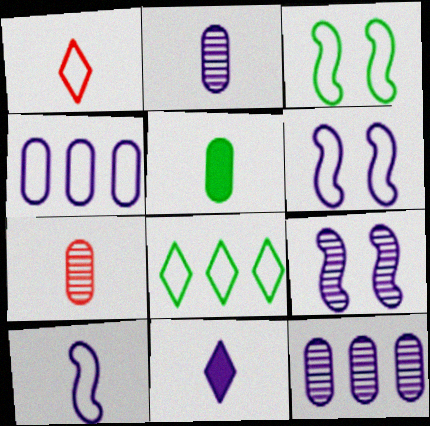[[1, 3, 4], 
[2, 10, 11], 
[4, 9, 11], 
[6, 11, 12]]